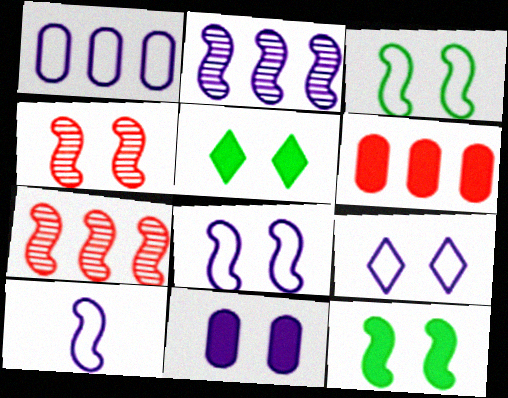[[1, 9, 10], 
[4, 8, 12], 
[7, 10, 12]]